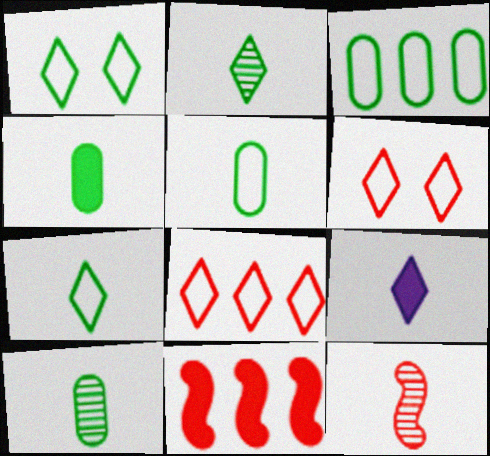[[4, 5, 10], 
[5, 9, 12]]